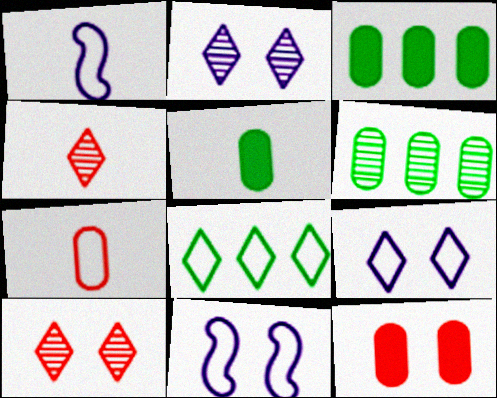[[1, 3, 10], 
[1, 4, 5], 
[3, 4, 11], 
[7, 8, 11]]